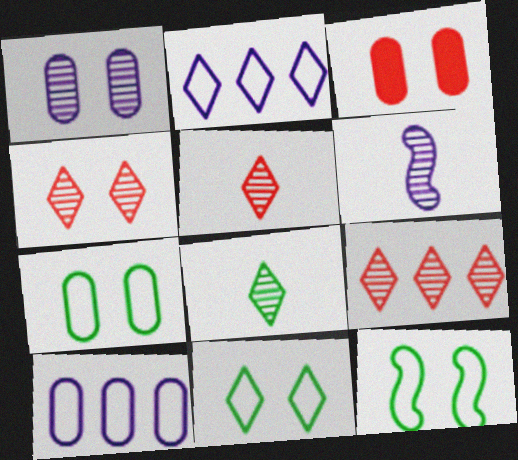[[1, 3, 7], 
[4, 5, 9], 
[7, 11, 12]]